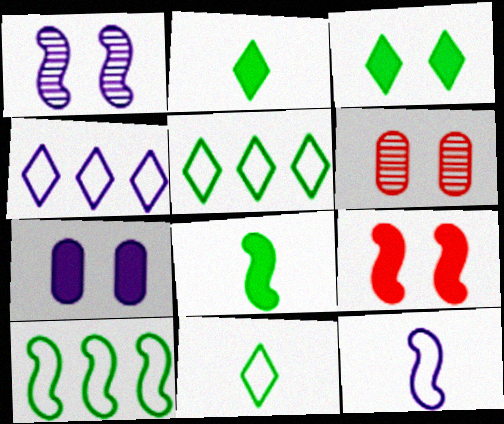[[3, 7, 9], 
[4, 6, 8]]